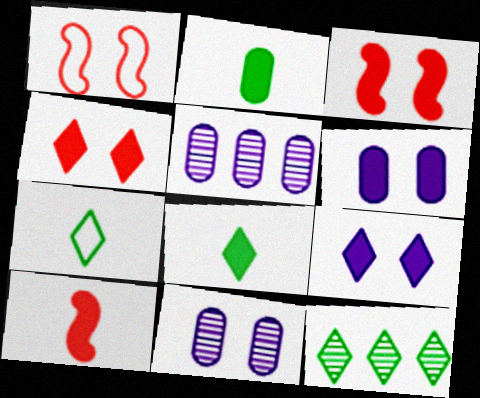[[1, 5, 8], 
[3, 5, 7]]